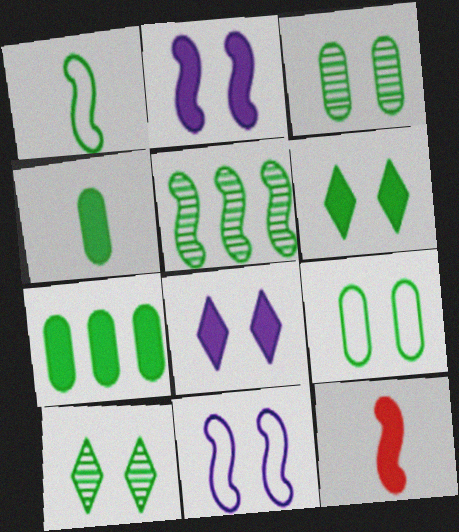[[1, 7, 10], 
[5, 11, 12], 
[7, 8, 12]]